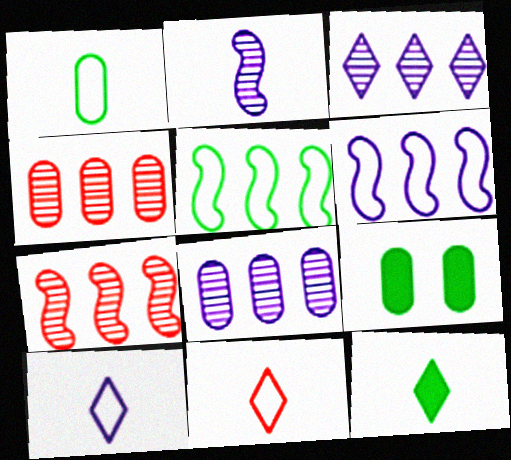[[7, 9, 10]]